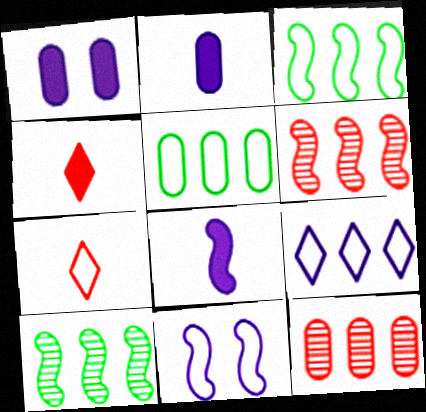[[1, 7, 10], 
[5, 7, 11]]